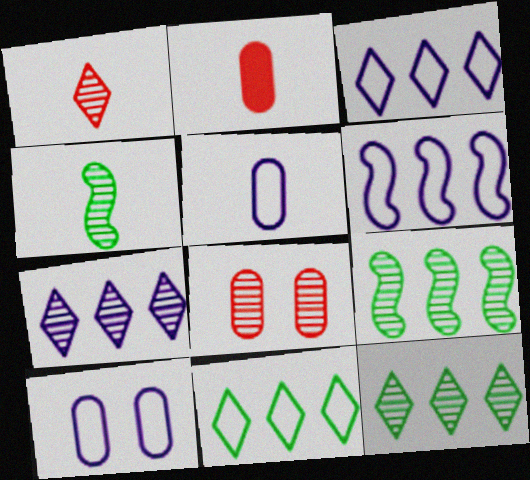[[4, 7, 8]]